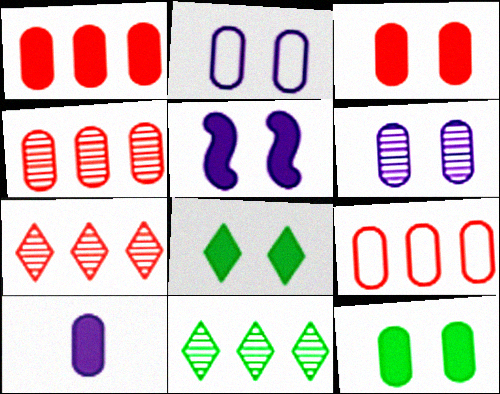[[1, 4, 9], 
[1, 10, 12], 
[3, 5, 8]]